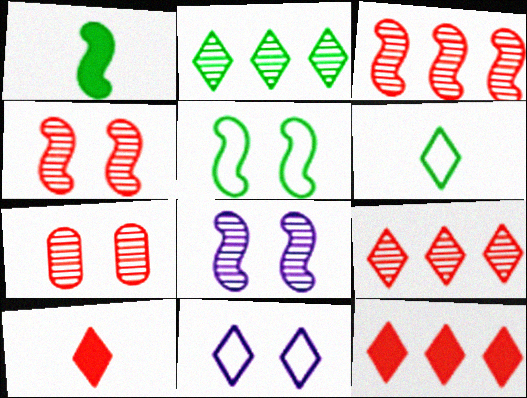[[2, 10, 11]]